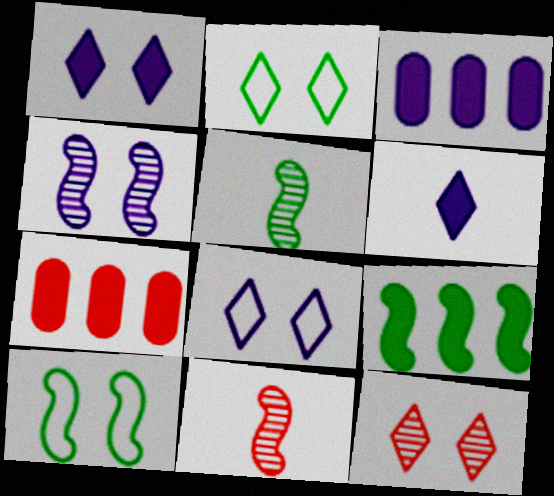[[1, 2, 12], 
[2, 3, 11], 
[5, 7, 8], 
[5, 9, 10]]